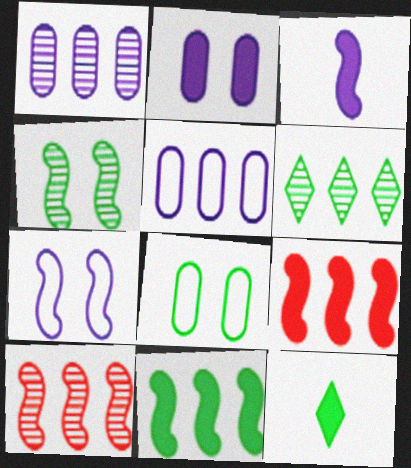[[1, 6, 10], 
[2, 9, 12], 
[5, 6, 9]]